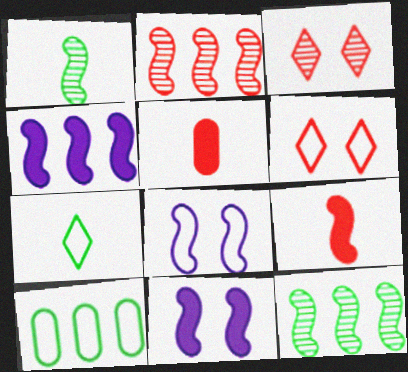[[2, 5, 6], 
[8, 9, 12]]